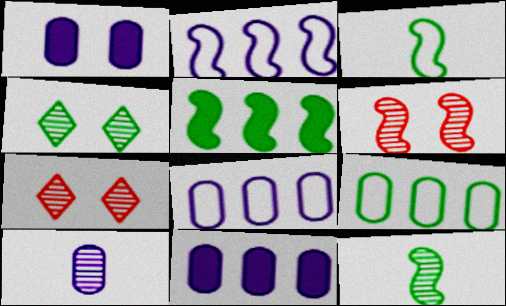[[1, 8, 10], 
[3, 7, 11]]